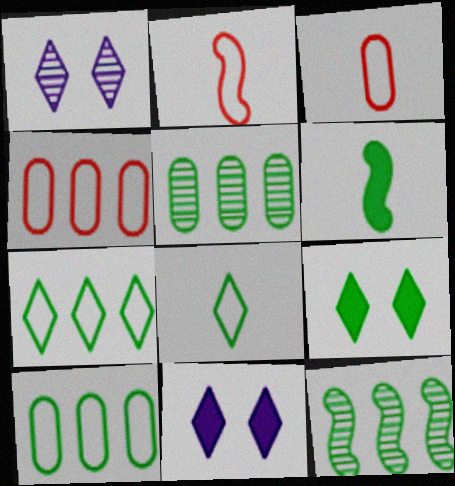[[1, 4, 6], 
[2, 5, 11], 
[3, 11, 12]]